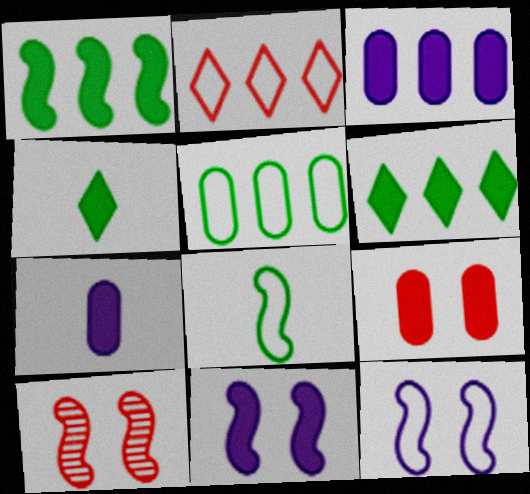[]